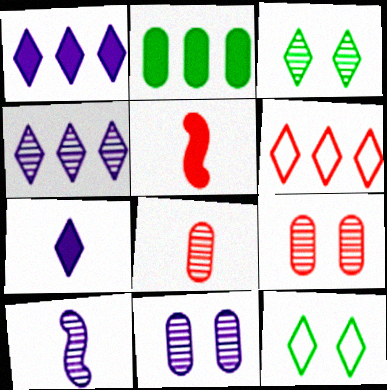[[3, 6, 7], 
[4, 10, 11], 
[5, 6, 9]]